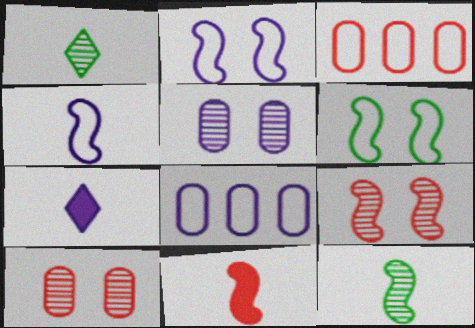[[4, 11, 12]]